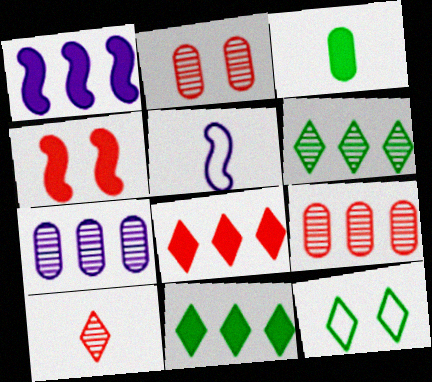[[2, 5, 11], 
[3, 5, 10]]